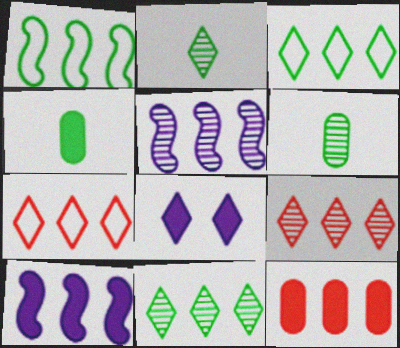[[2, 7, 8], 
[3, 5, 12]]